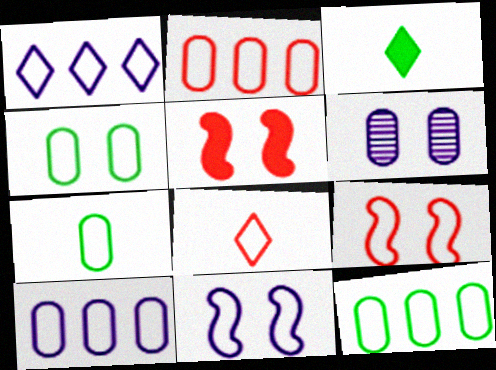[[1, 7, 9], 
[2, 8, 9], 
[2, 10, 12], 
[4, 7, 12], 
[8, 11, 12]]